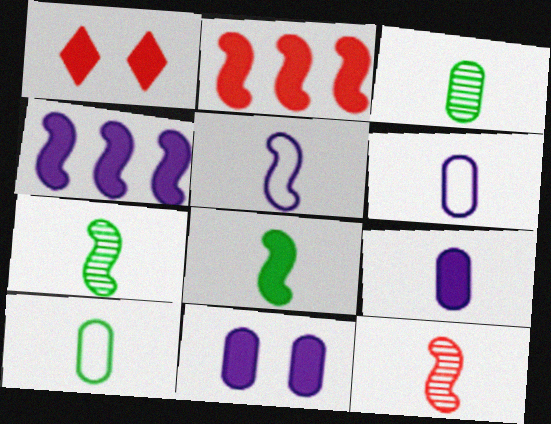[[5, 8, 12]]